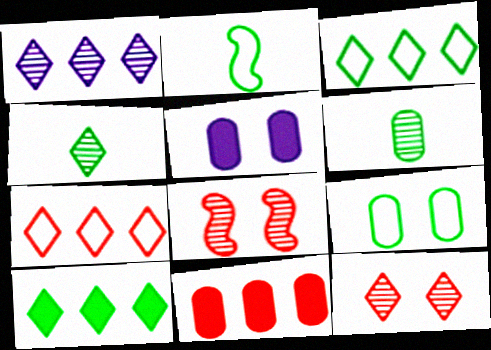[[1, 4, 12], 
[1, 6, 8], 
[1, 7, 10], 
[2, 3, 9]]